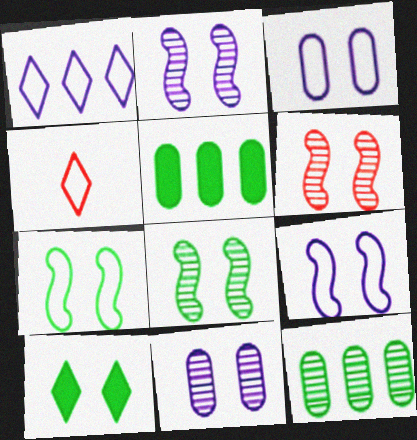[[2, 4, 5], 
[2, 6, 8], 
[3, 6, 10]]